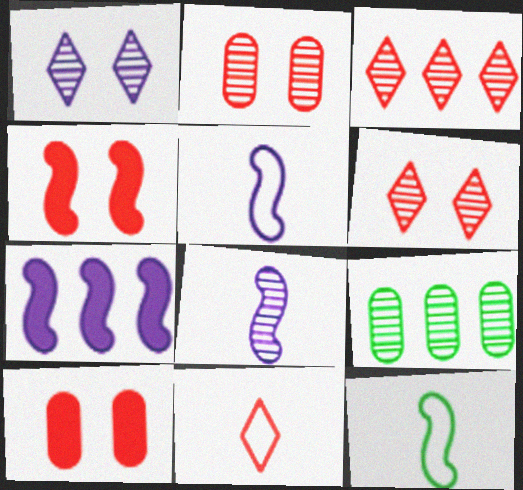[[6, 8, 9]]